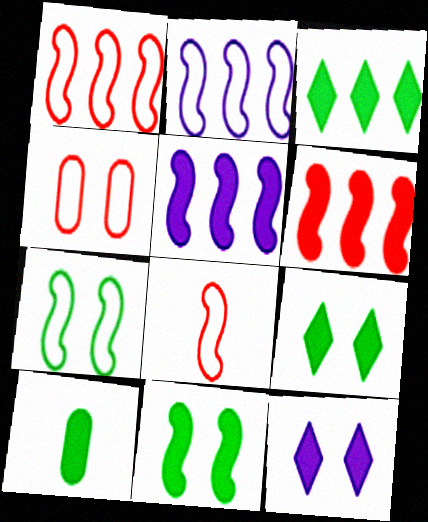[[2, 7, 8], 
[3, 10, 11], 
[6, 10, 12]]